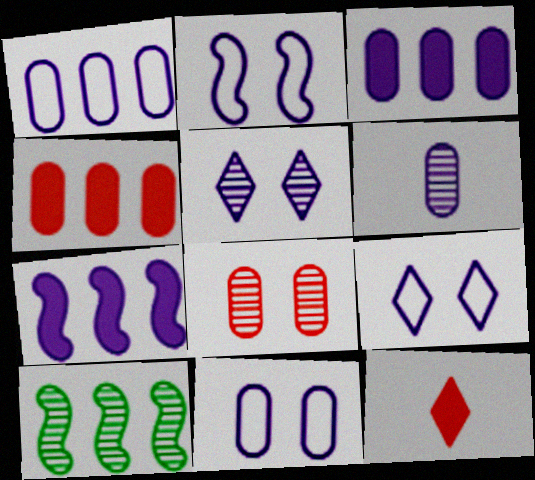[[2, 9, 11], 
[3, 6, 11], 
[6, 7, 9], 
[10, 11, 12]]